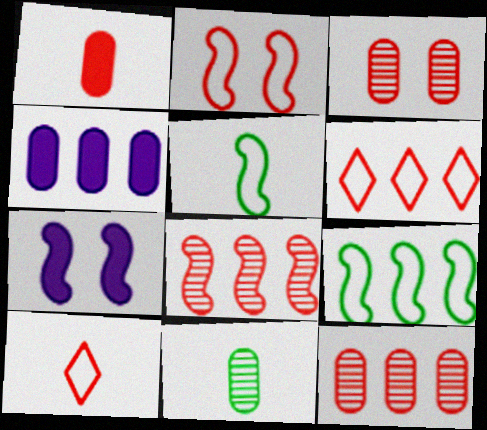[[5, 7, 8], 
[6, 7, 11]]